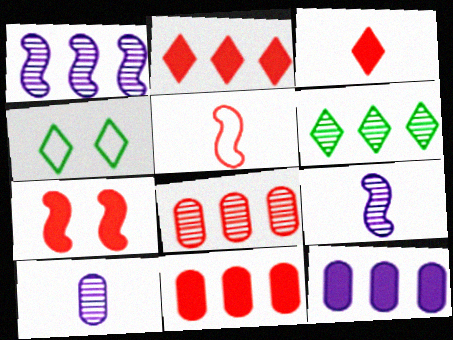[[1, 6, 8], 
[3, 7, 11], 
[4, 9, 11]]